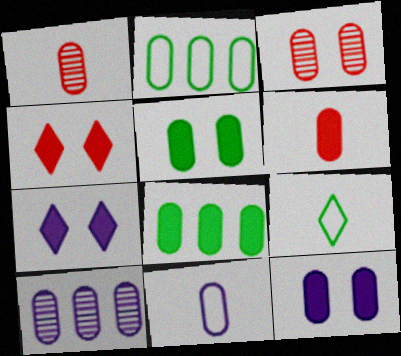[[1, 2, 12], 
[3, 8, 11], 
[6, 8, 12], 
[10, 11, 12]]